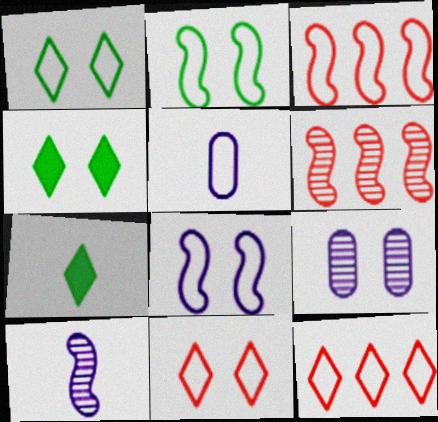[[1, 3, 5], 
[2, 5, 12], 
[3, 7, 9], 
[4, 5, 6]]